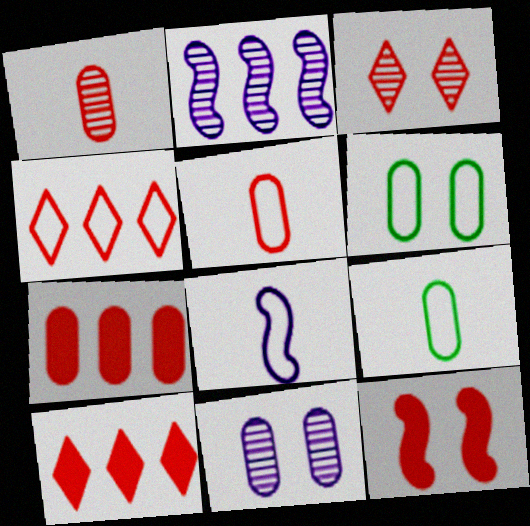[[1, 4, 12], 
[4, 6, 8], 
[7, 9, 11]]